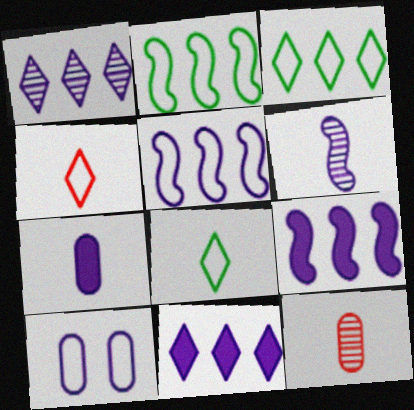[[2, 4, 10], 
[6, 10, 11]]